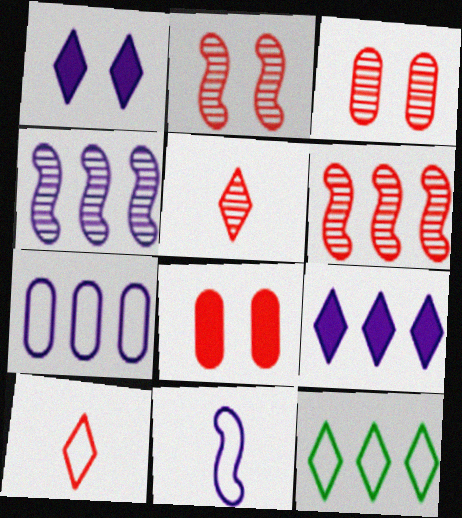[[1, 5, 12], 
[3, 5, 6], 
[4, 7, 9], 
[6, 8, 10]]